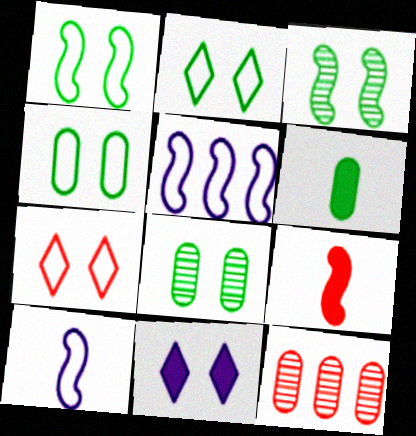[[1, 2, 4], 
[3, 5, 9], 
[7, 9, 12]]